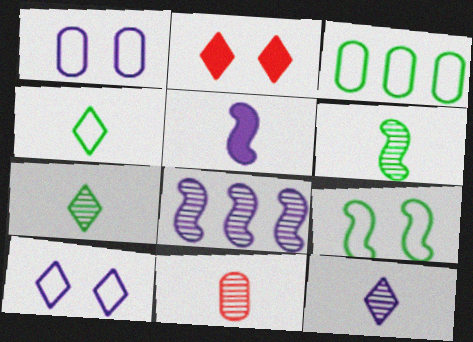[[3, 4, 9], 
[4, 5, 11], 
[6, 11, 12]]